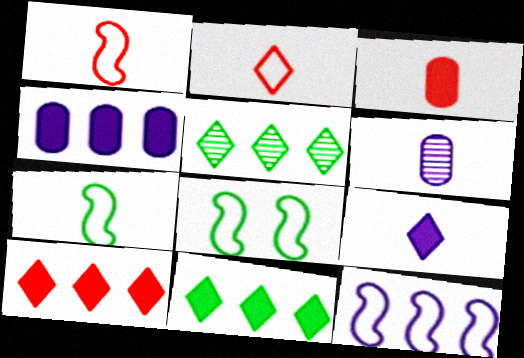[[1, 8, 12], 
[6, 8, 10]]